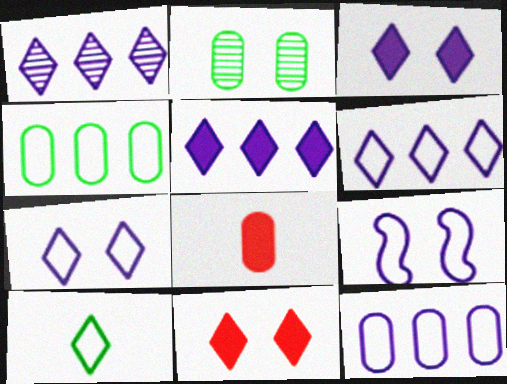[[1, 5, 6], 
[1, 10, 11], 
[2, 8, 12], 
[2, 9, 11]]